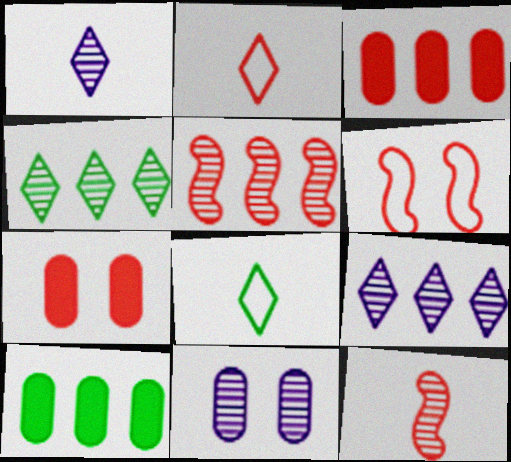[[1, 6, 10], 
[2, 5, 7], 
[4, 11, 12]]